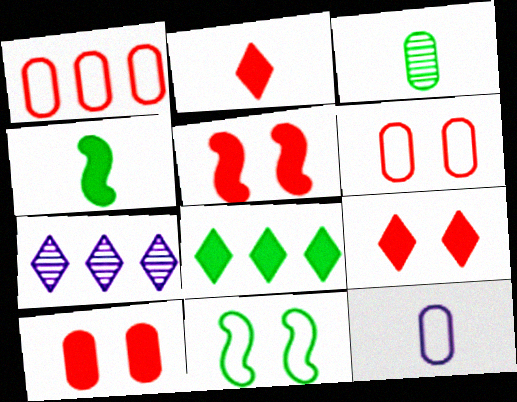[[3, 8, 11], 
[4, 6, 7], 
[5, 9, 10]]